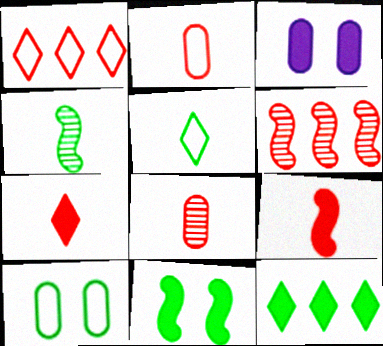[[1, 3, 4], 
[3, 5, 6], 
[3, 9, 12], 
[4, 10, 12]]